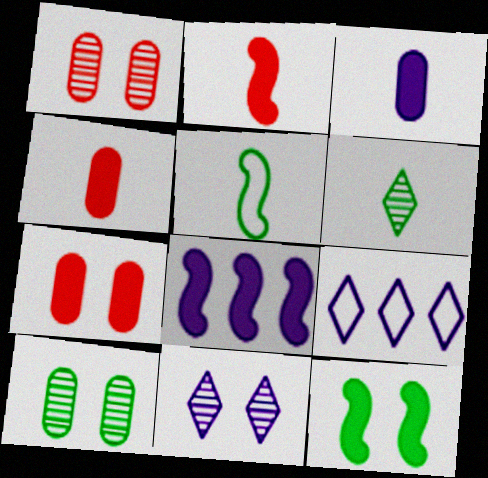[[2, 8, 12], 
[2, 9, 10]]